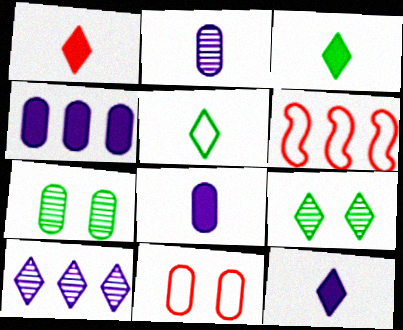[[1, 3, 12], 
[6, 7, 12], 
[6, 8, 9]]